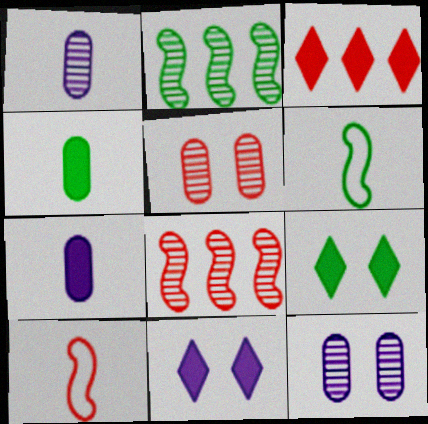[[3, 5, 10], 
[3, 6, 12]]